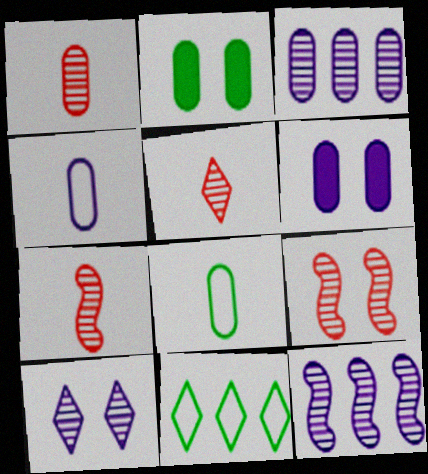[[1, 5, 7], 
[3, 4, 6], 
[6, 7, 11]]